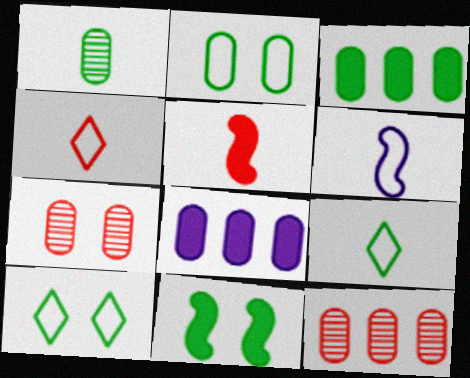[[1, 2, 3]]